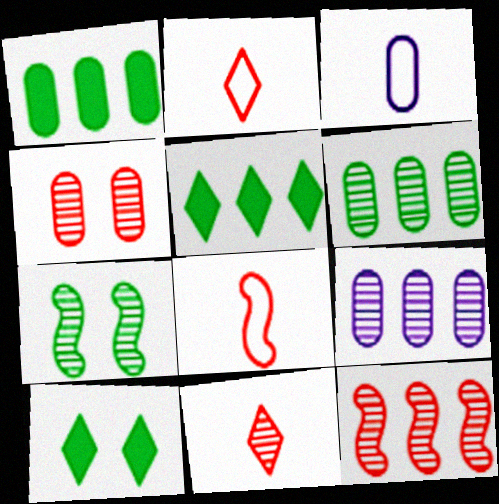[[1, 3, 4], 
[3, 10, 12], 
[4, 11, 12], 
[7, 9, 11], 
[8, 9, 10]]